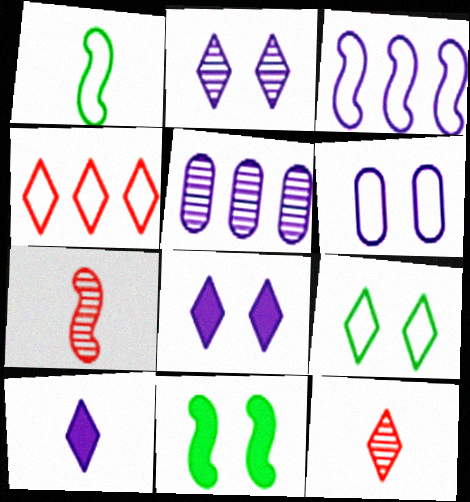[[1, 4, 6], 
[3, 7, 11]]